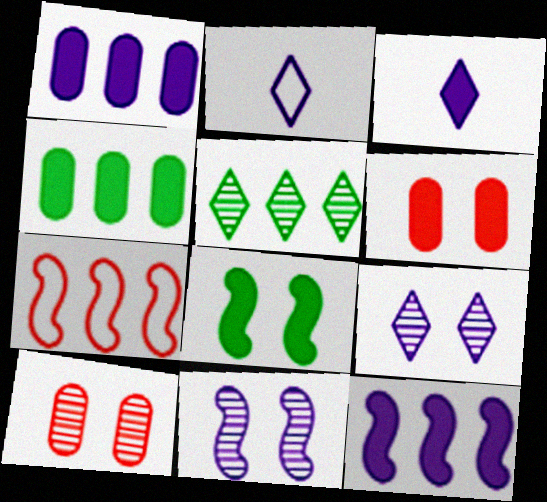[[1, 2, 11], 
[1, 5, 7]]